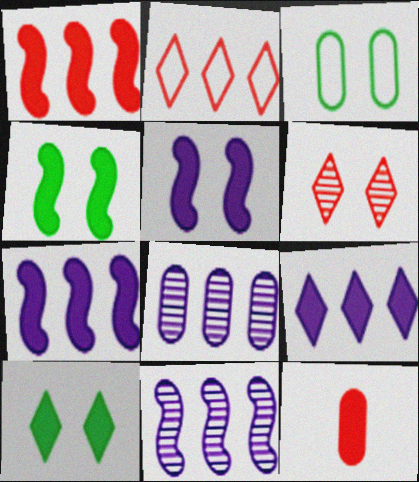[[3, 5, 6], 
[3, 8, 12], 
[4, 9, 12], 
[7, 10, 12]]